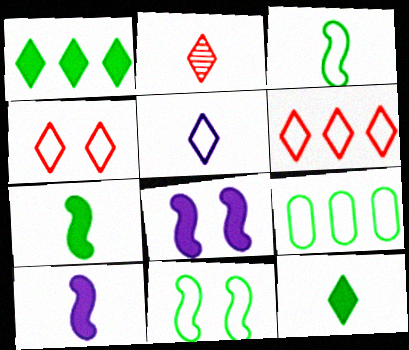[[2, 5, 12], 
[2, 8, 9]]